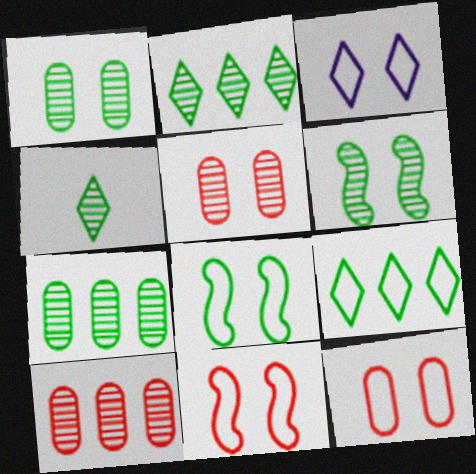[[3, 8, 12], 
[4, 6, 7]]